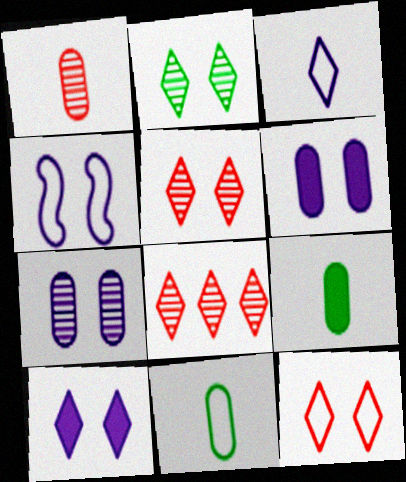[[2, 10, 12], 
[4, 7, 10], 
[4, 8, 9]]